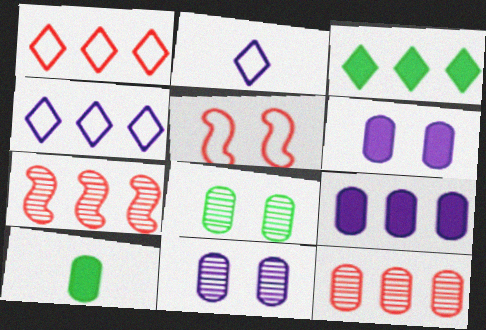[]